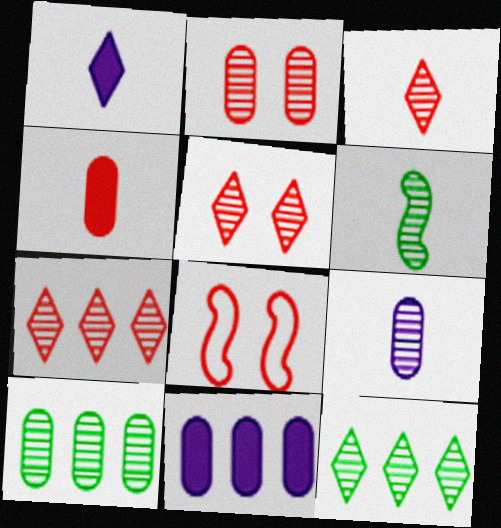[[1, 8, 10], 
[2, 9, 10], 
[3, 5, 7], 
[3, 6, 9], 
[4, 7, 8]]